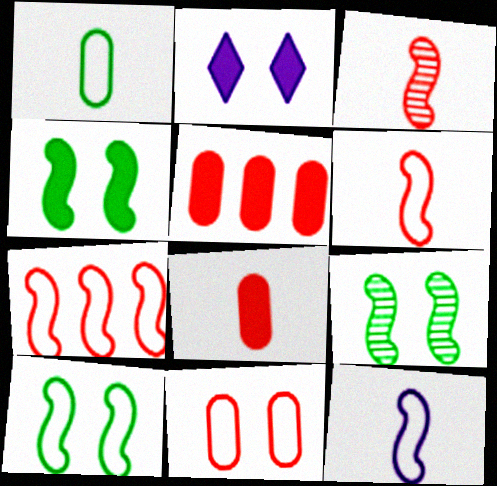[[2, 9, 11], 
[4, 9, 10], 
[7, 10, 12]]